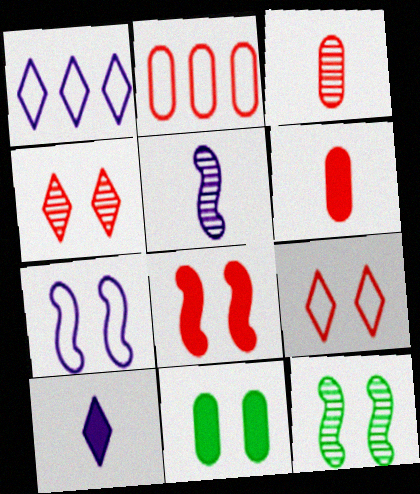[[1, 6, 12], 
[2, 10, 12], 
[4, 7, 11], 
[7, 8, 12]]